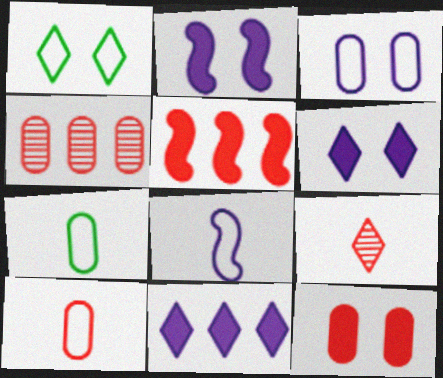[[1, 9, 11], 
[4, 10, 12]]